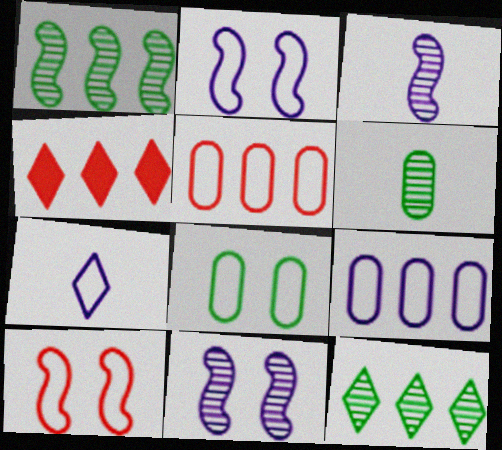[[1, 4, 9], 
[2, 4, 6], 
[2, 7, 9], 
[3, 4, 8]]